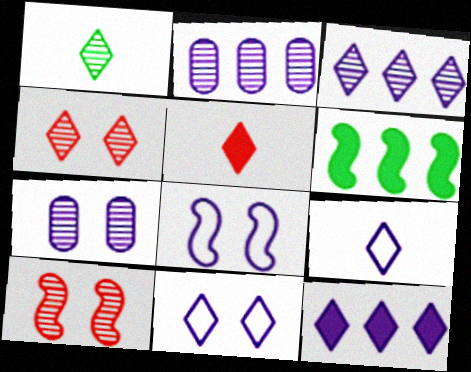[[1, 2, 10], 
[1, 3, 4], 
[1, 5, 9]]